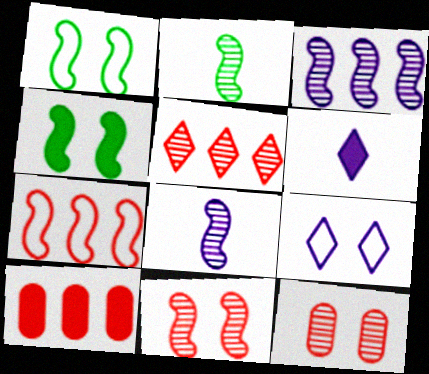[[2, 3, 11], 
[2, 9, 10], 
[4, 6, 10], 
[4, 7, 8], 
[4, 9, 12], 
[5, 7, 10]]